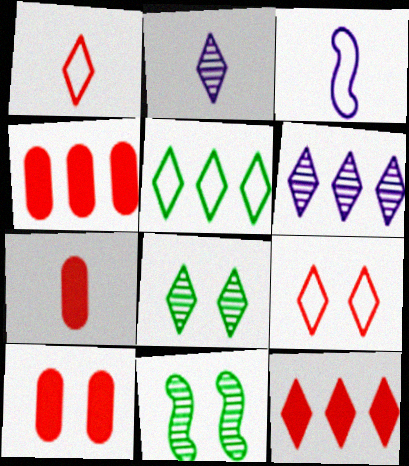[[3, 4, 8], 
[4, 7, 10], 
[5, 6, 12]]